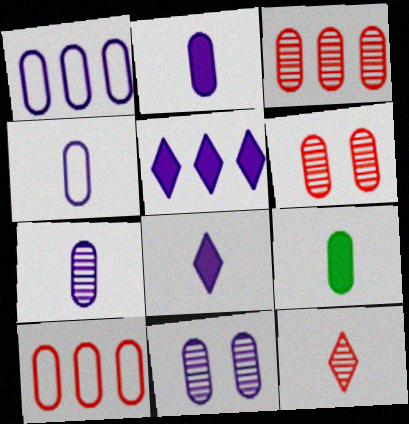[[1, 2, 11], 
[1, 6, 9], 
[2, 4, 7], 
[9, 10, 11]]